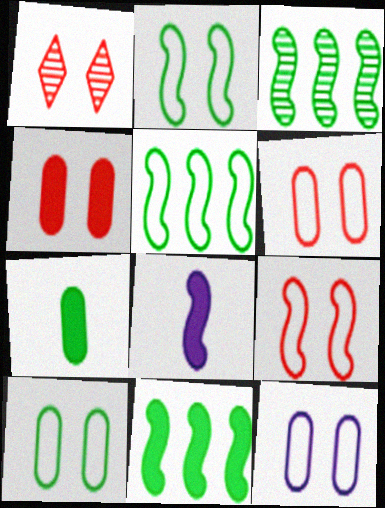[[1, 4, 9], 
[3, 5, 11], 
[3, 8, 9], 
[6, 10, 12]]